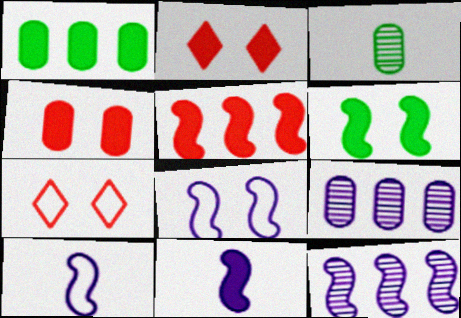[[1, 2, 11], 
[5, 6, 11], 
[8, 11, 12]]